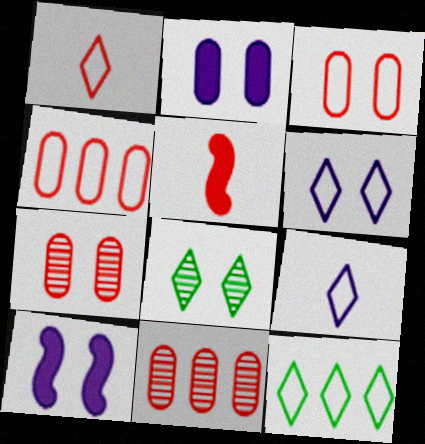[[1, 6, 12], 
[3, 8, 10]]